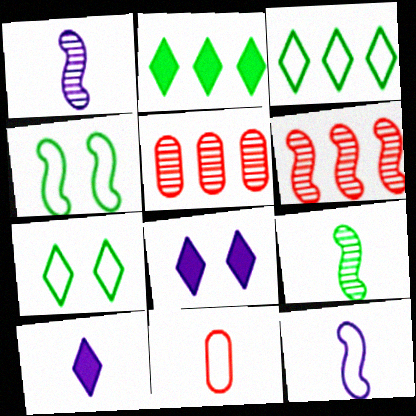[[4, 5, 10], 
[9, 10, 11]]